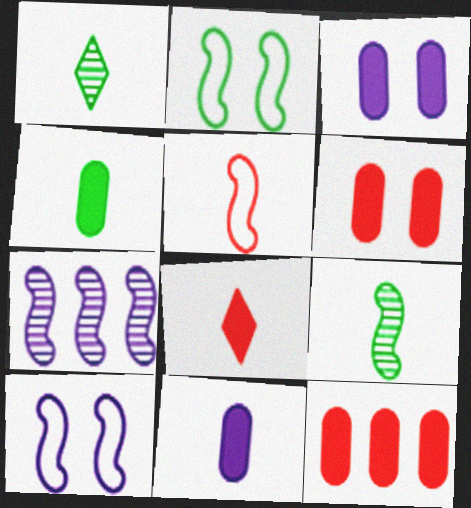[[1, 5, 11], 
[1, 10, 12], 
[3, 4, 12]]